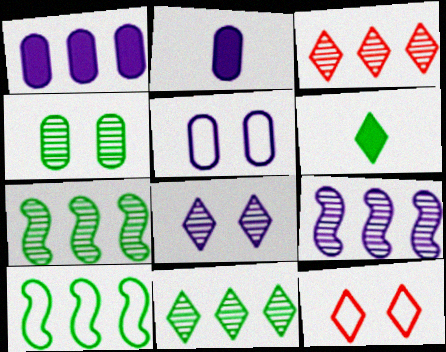[[1, 3, 10], 
[2, 7, 12], 
[4, 6, 10]]